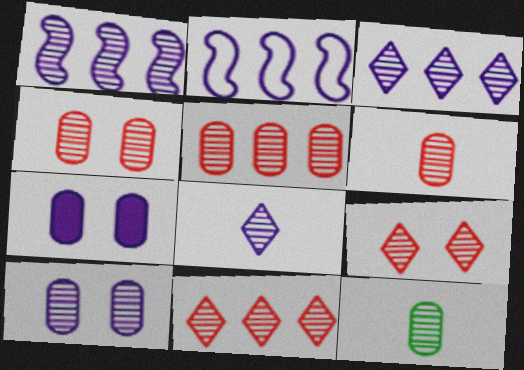[[1, 8, 10], 
[1, 9, 12], 
[2, 7, 8], 
[4, 5, 6], 
[5, 10, 12]]